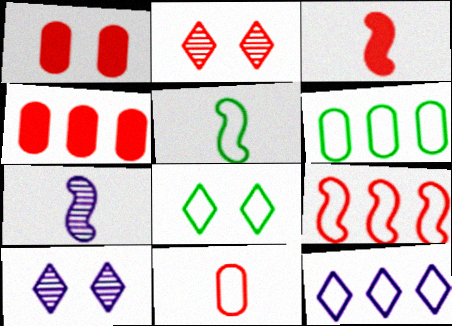[[3, 5, 7], 
[3, 6, 10], 
[4, 5, 10], 
[4, 7, 8], 
[5, 6, 8], 
[6, 9, 12]]